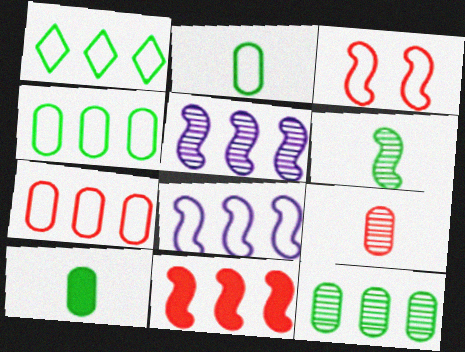[[1, 7, 8]]